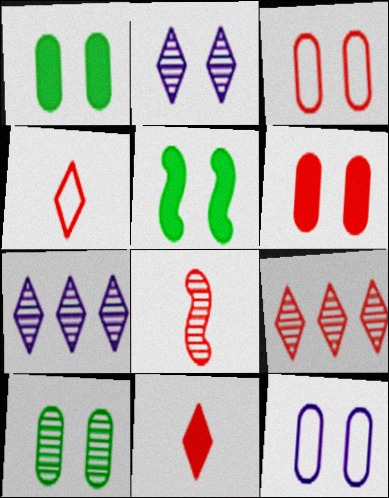[[2, 3, 5], 
[6, 10, 12], 
[7, 8, 10]]